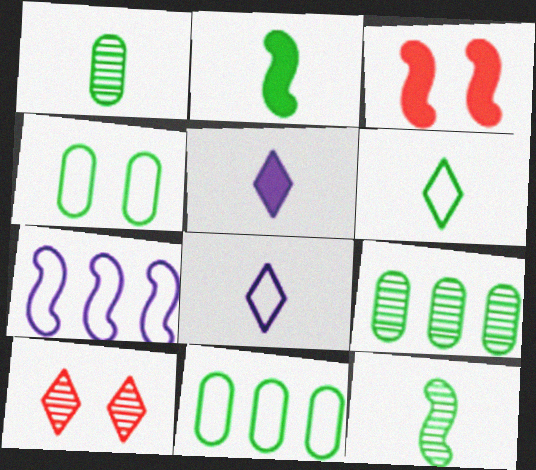[[1, 2, 6], 
[3, 7, 12], 
[3, 8, 9]]